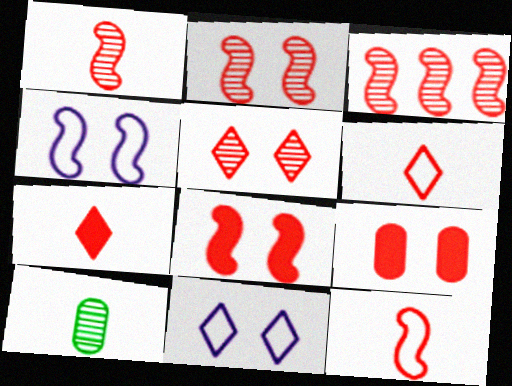[[1, 2, 3], 
[3, 6, 9], 
[3, 8, 12]]